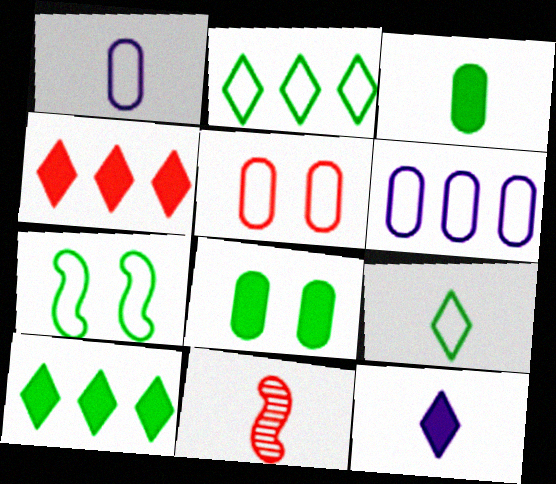[[4, 5, 11]]